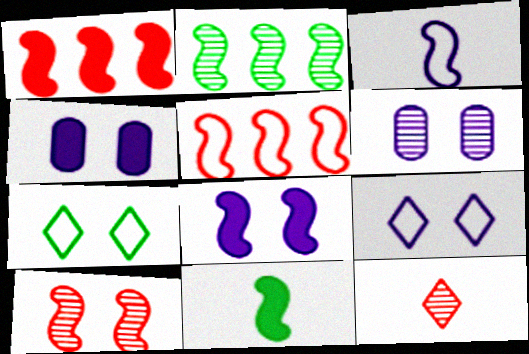[[1, 8, 11], 
[2, 6, 12], 
[4, 7, 10], 
[6, 8, 9]]